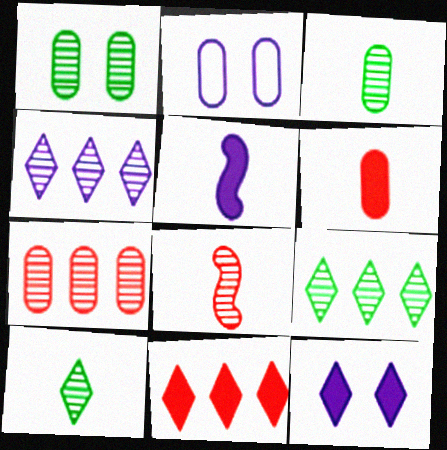[[1, 4, 8], 
[2, 4, 5]]